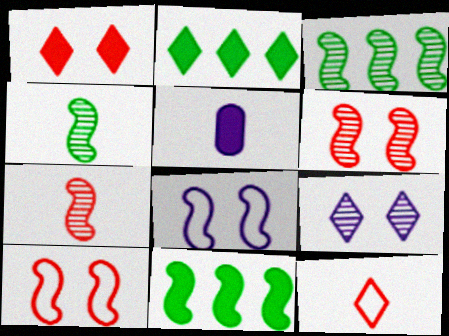[[1, 5, 11], 
[2, 9, 12], 
[4, 5, 12], 
[7, 8, 11]]